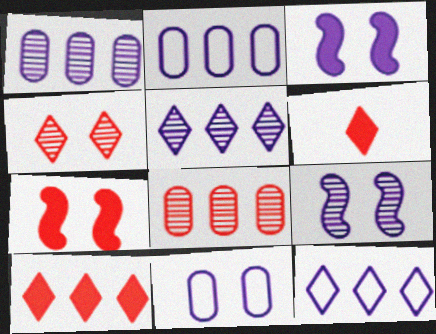[]